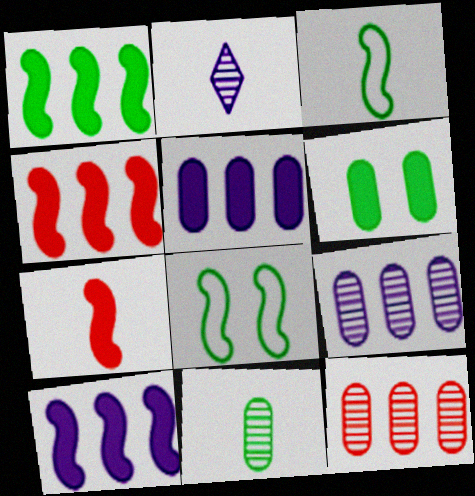[[1, 4, 10]]